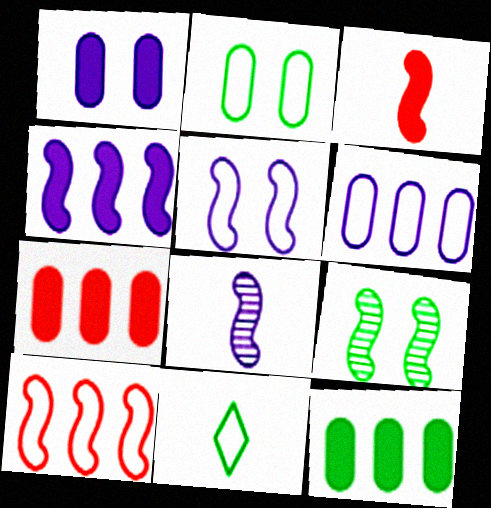[[4, 5, 8], 
[9, 11, 12]]